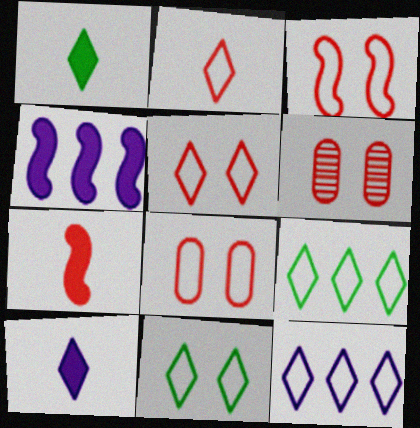[[2, 11, 12], 
[3, 5, 8]]